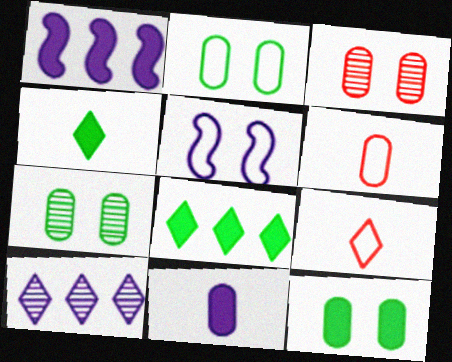[[1, 7, 9], 
[2, 7, 12], 
[5, 10, 11]]